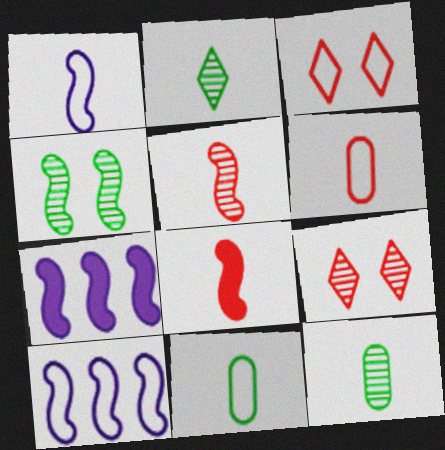[[3, 7, 12], 
[3, 10, 11], 
[4, 8, 10], 
[7, 9, 11]]